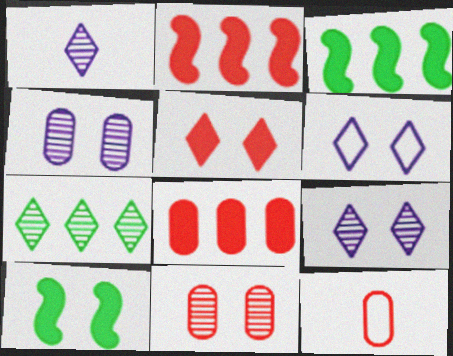[[3, 9, 12], 
[6, 10, 11], 
[8, 11, 12]]